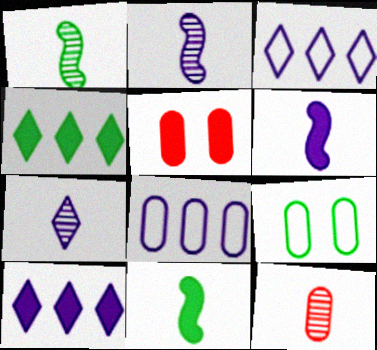[[1, 3, 5], 
[1, 4, 9], 
[1, 7, 12], 
[4, 5, 6], 
[5, 10, 11]]